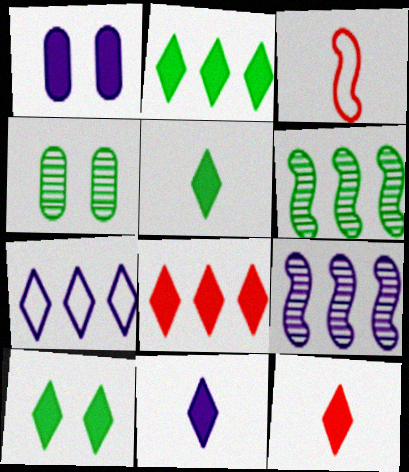[[2, 5, 10], 
[5, 11, 12], 
[8, 10, 11]]